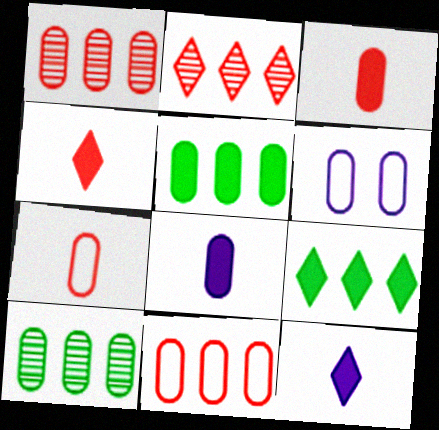[[3, 6, 10]]